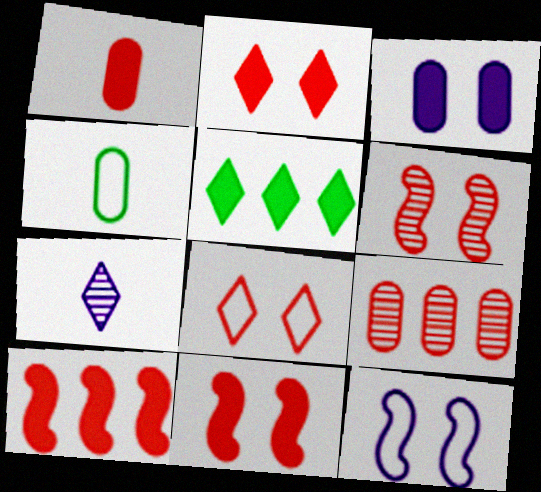[[1, 2, 10], 
[3, 4, 9], 
[5, 7, 8]]